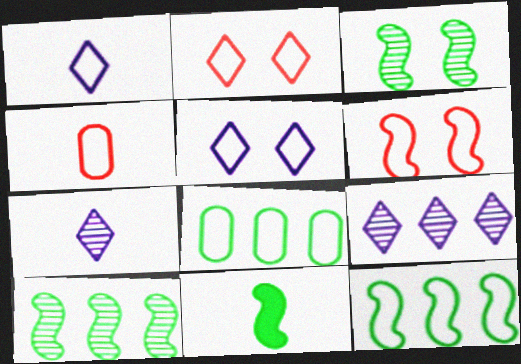[[1, 6, 8], 
[3, 11, 12], 
[4, 5, 12], 
[4, 7, 11]]